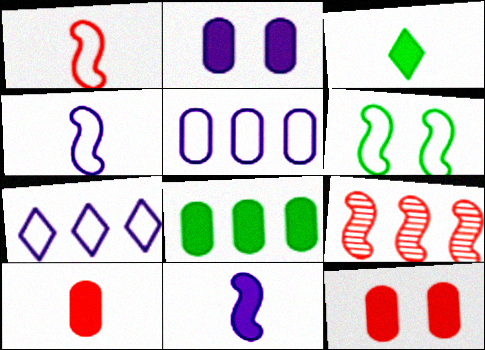[[2, 8, 10], 
[3, 10, 11], 
[6, 9, 11], 
[7, 8, 9]]